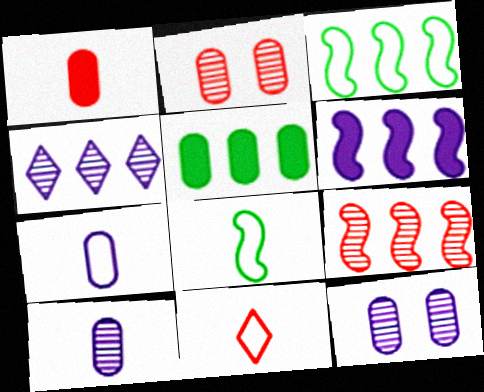[[2, 5, 7], 
[3, 6, 9], 
[7, 8, 11]]